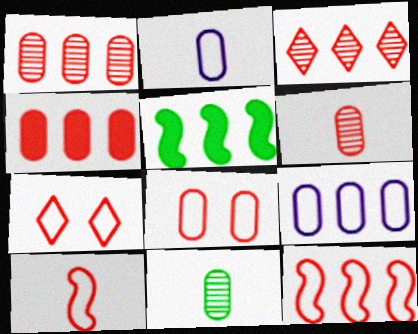[[3, 4, 12], 
[3, 5, 9], 
[4, 6, 8]]